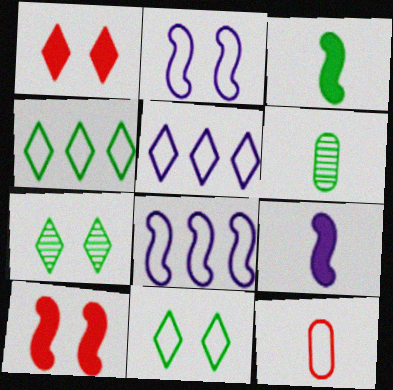[[1, 6, 8], 
[2, 4, 12], 
[5, 6, 10], 
[8, 11, 12]]